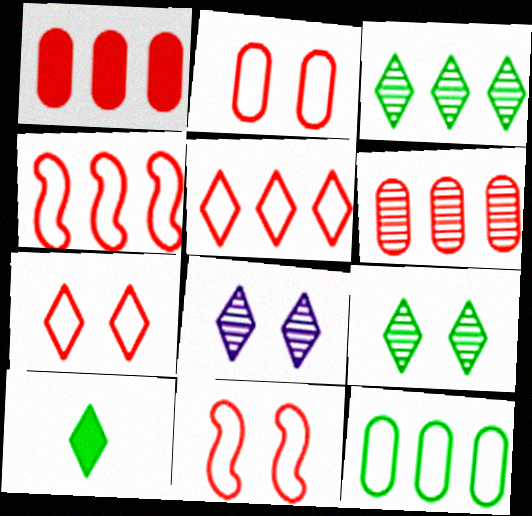[[2, 7, 11], 
[5, 8, 10]]